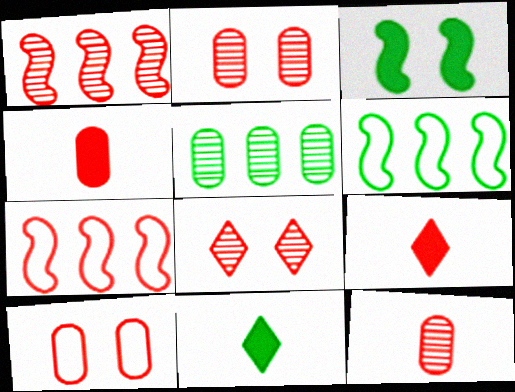[[1, 8, 12], 
[1, 9, 10], 
[2, 7, 9], 
[4, 7, 8]]